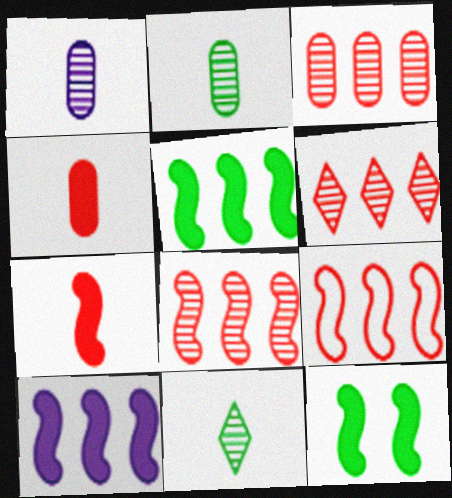[[3, 6, 8], 
[7, 10, 12]]